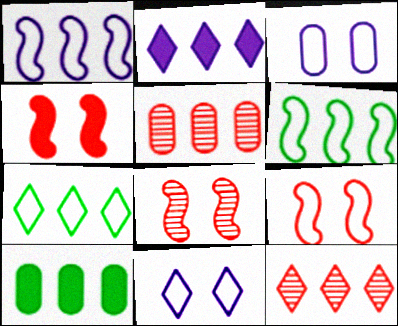[[1, 10, 12], 
[2, 5, 6], 
[2, 7, 12], 
[4, 8, 9]]